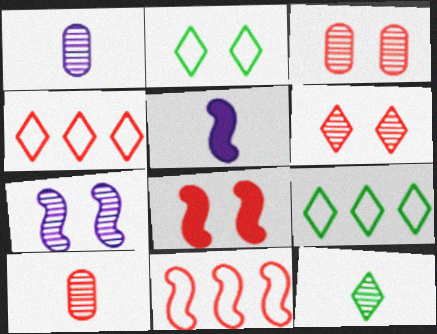[[1, 8, 9], 
[3, 5, 9], 
[4, 8, 10]]